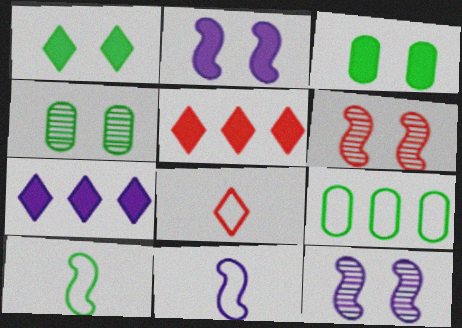[[4, 5, 11]]